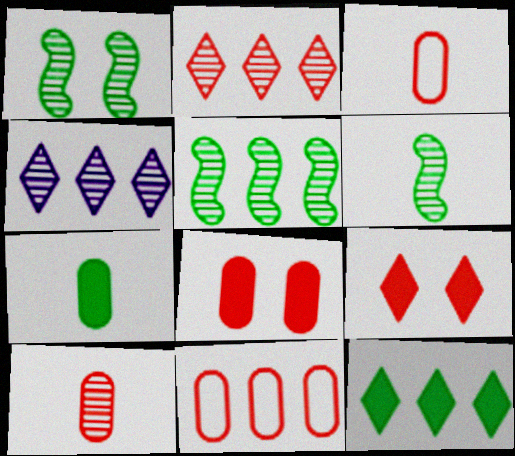[[1, 4, 10], 
[1, 5, 6], 
[8, 10, 11]]